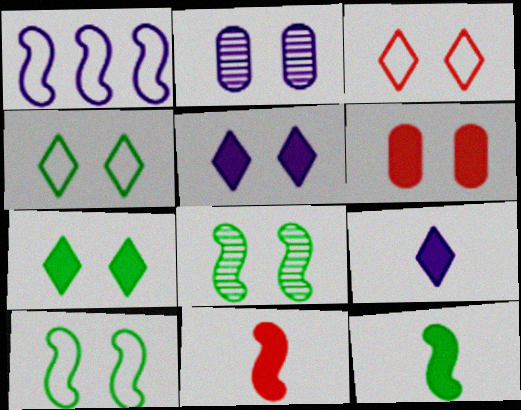[[1, 2, 9], 
[1, 8, 11]]